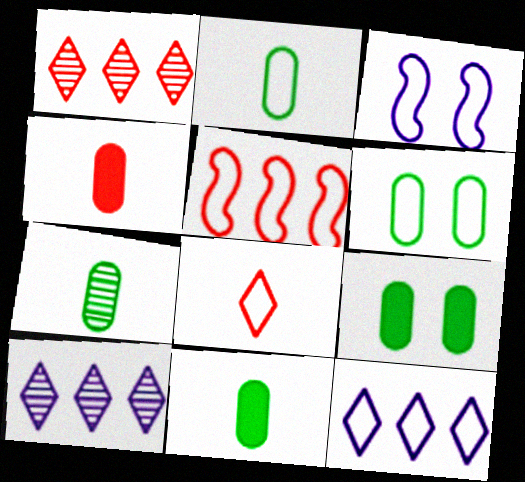[[1, 3, 11], 
[2, 7, 11]]